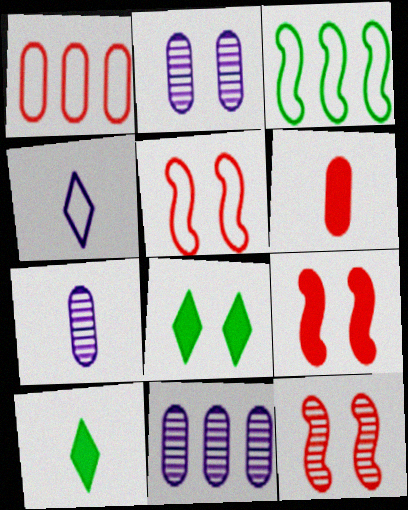[[2, 5, 8], 
[2, 7, 11], 
[5, 9, 12], 
[5, 10, 11]]